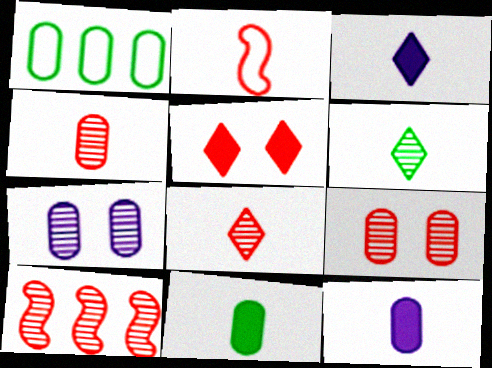[[1, 9, 12], 
[2, 6, 12], 
[6, 7, 10], 
[8, 9, 10]]